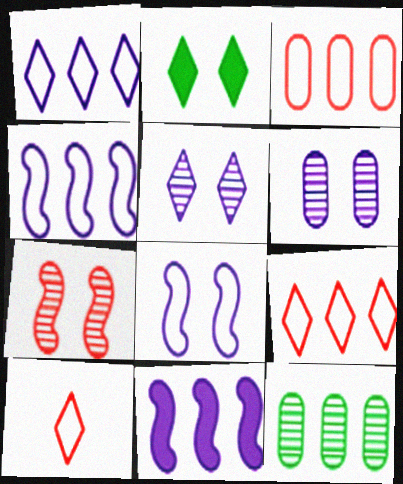[[9, 11, 12]]